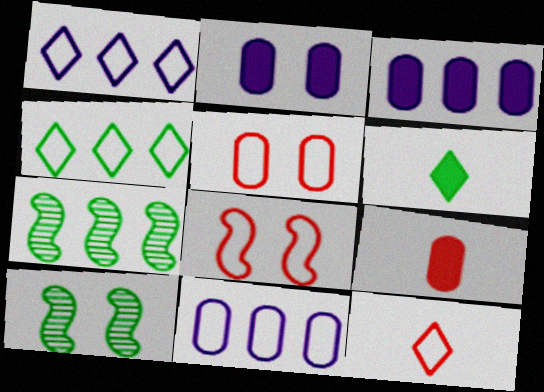[[1, 9, 10], 
[2, 7, 12], 
[3, 10, 12]]